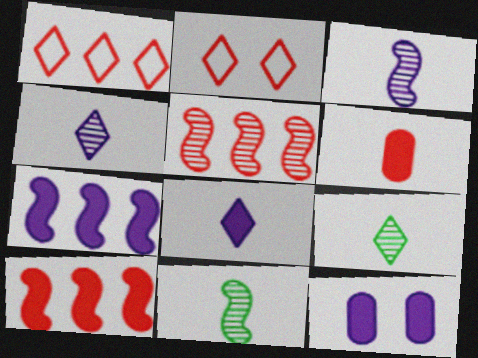[[1, 11, 12], 
[2, 5, 6], 
[7, 8, 12]]